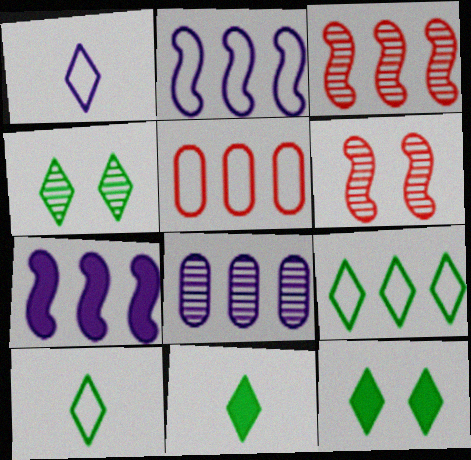[[2, 5, 9], 
[4, 9, 11]]